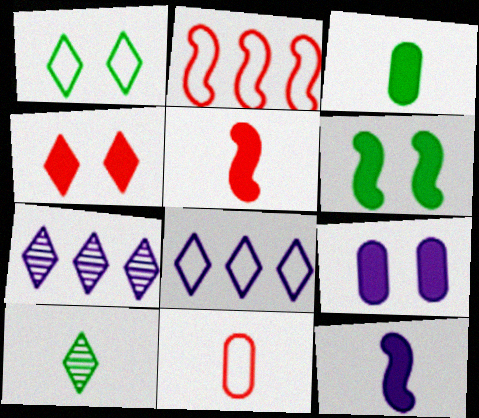[[2, 9, 10], 
[4, 6, 9], 
[4, 8, 10], 
[6, 7, 11], 
[10, 11, 12]]